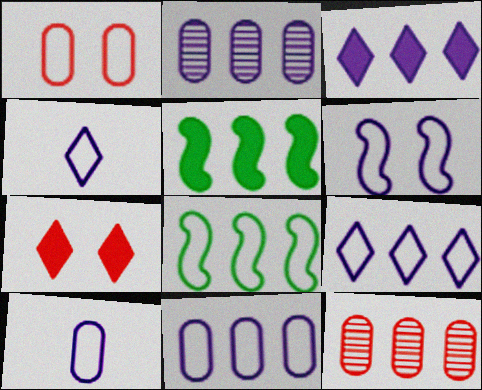[[1, 4, 8], 
[3, 8, 12], 
[4, 6, 11], 
[5, 9, 12], 
[6, 9, 10]]